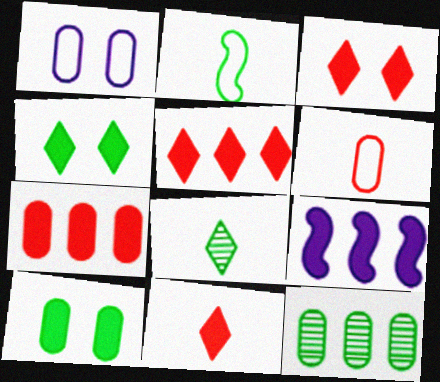[[2, 4, 12], 
[3, 5, 11], 
[9, 10, 11]]